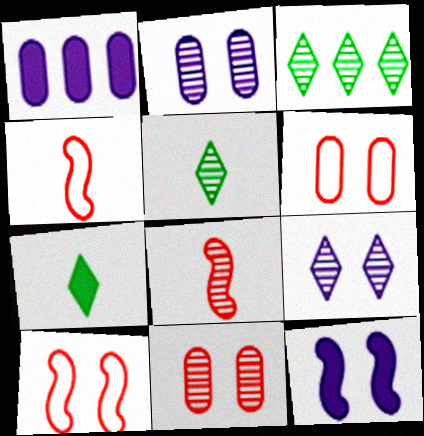[[1, 5, 10], 
[2, 3, 8]]